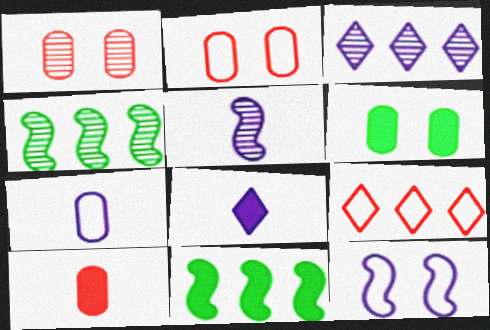[[2, 4, 8], 
[5, 6, 9], 
[5, 7, 8]]